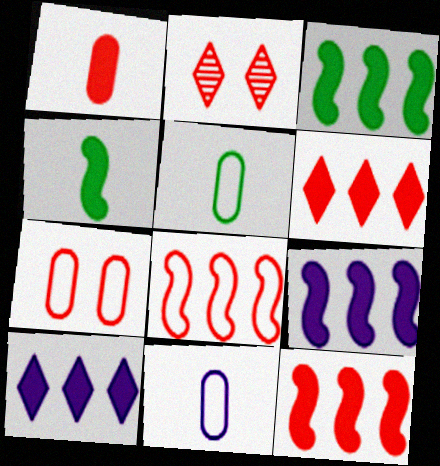[[1, 2, 8], 
[2, 3, 11], 
[2, 5, 9], 
[3, 9, 12]]